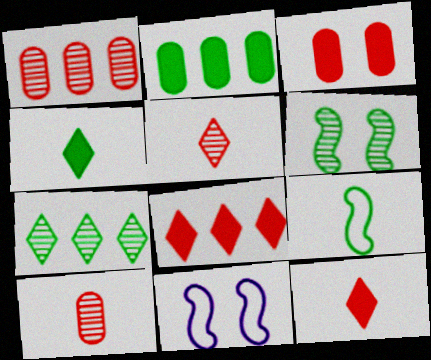[[1, 4, 11], 
[2, 5, 11]]